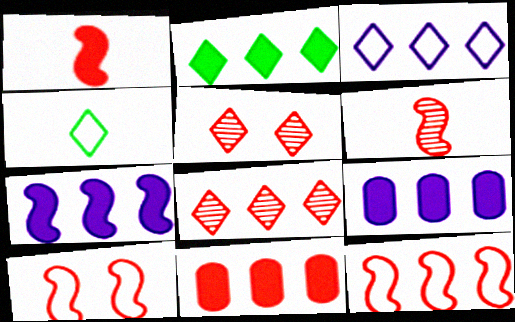[[2, 3, 8], 
[2, 7, 11], 
[8, 11, 12]]